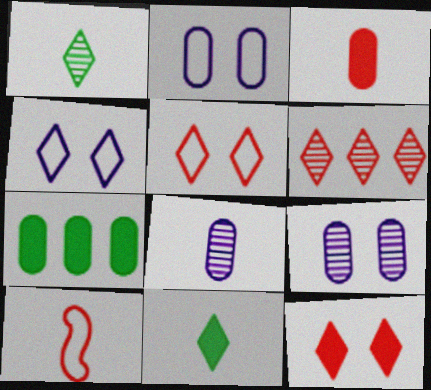[[4, 6, 11], 
[8, 10, 11]]